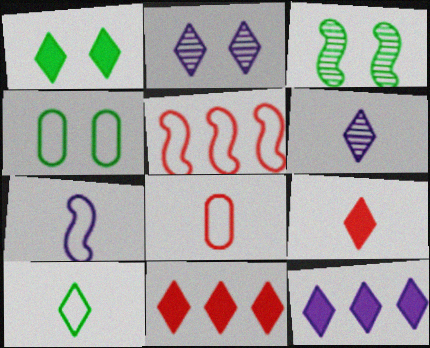[[1, 3, 4], 
[1, 9, 12], 
[2, 10, 11], 
[3, 8, 12], 
[6, 9, 10], 
[7, 8, 10]]